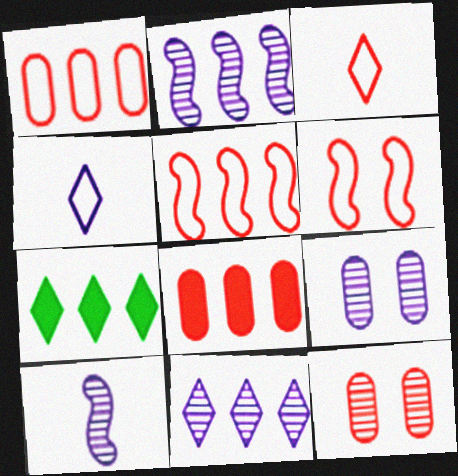[[1, 2, 7], 
[1, 3, 6], 
[9, 10, 11]]